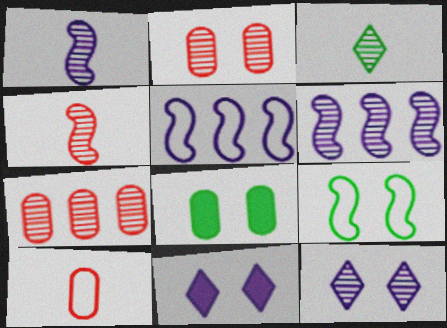[[2, 3, 6], 
[2, 9, 11]]